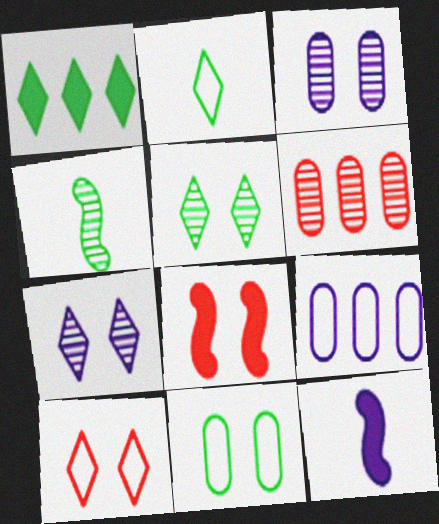[[1, 2, 5], 
[1, 4, 11], 
[4, 6, 7], 
[7, 8, 11], 
[7, 9, 12]]